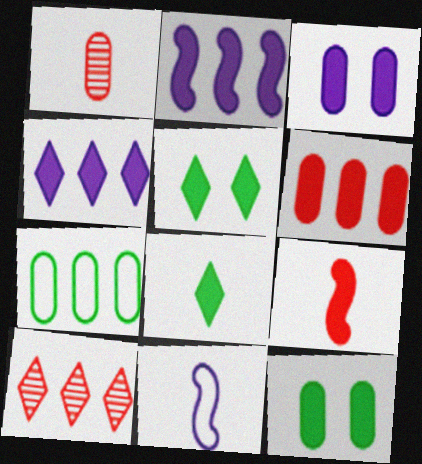[[1, 3, 7], 
[1, 8, 11], 
[2, 7, 10], 
[4, 9, 12], 
[10, 11, 12]]